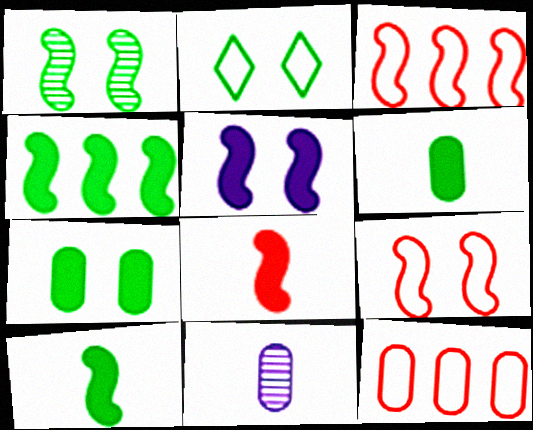[[1, 2, 7], 
[1, 5, 9], 
[4, 5, 8], 
[7, 11, 12]]